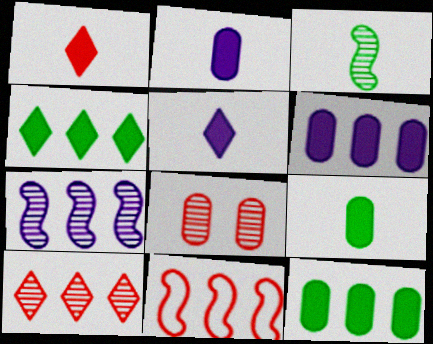[[1, 8, 11]]